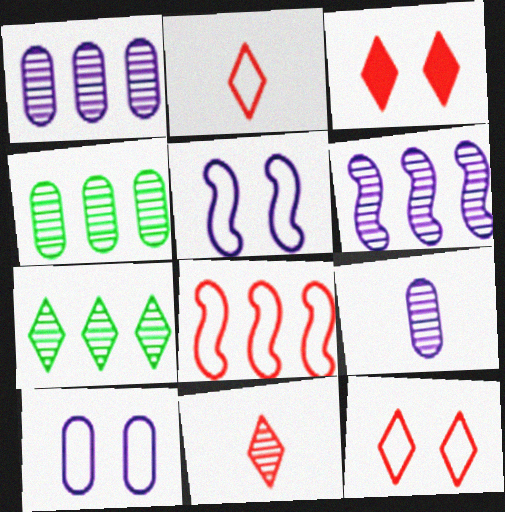[]